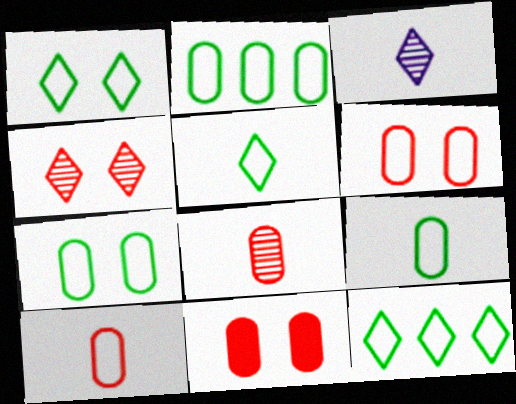[[1, 5, 12], 
[2, 7, 9]]